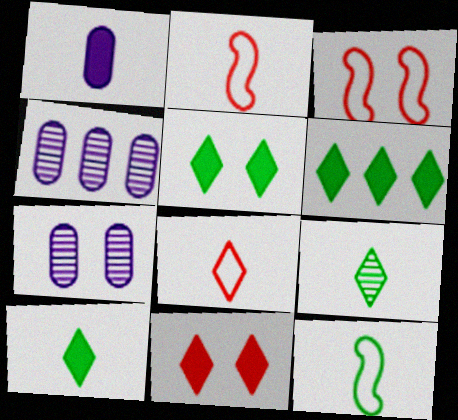[[1, 2, 9], 
[2, 4, 5], 
[2, 6, 7], 
[3, 4, 10], 
[3, 5, 7], 
[4, 11, 12], 
[5, 6, 10]]